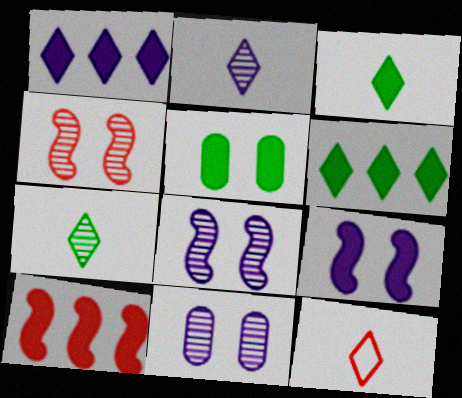[[2, 3, 12]]